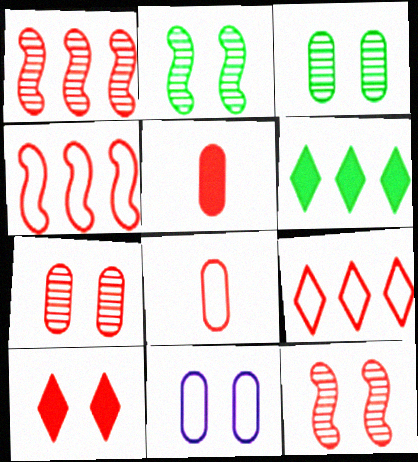[[1, 8, 10], 
[2, 10, 11], 
[5, 9, 12]]